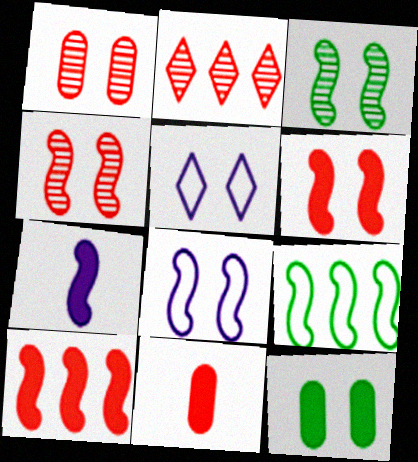[[3, 6, 8], 
[4, 5, 12], 
[4, 7, 9]]